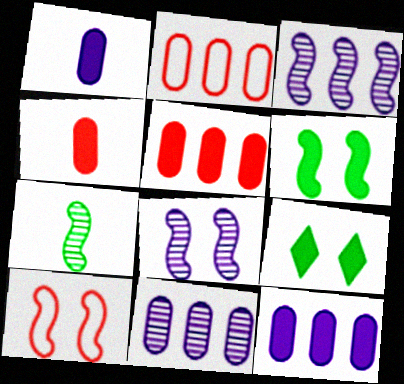[[6, 8, 10]]